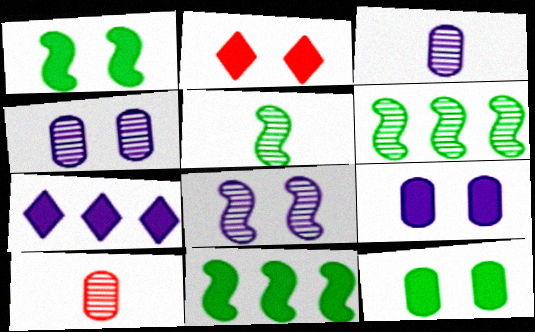[[1, 2, 9]]